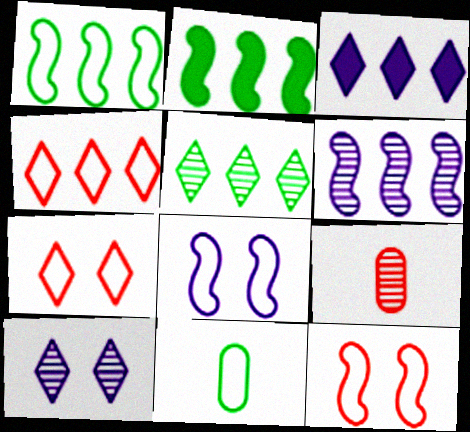[[3, 4, 5], 
[4, 8, 11]]